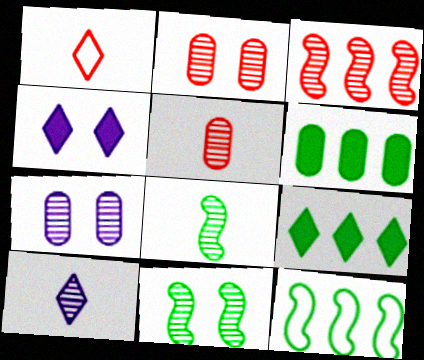[[4, 5, 12], 
[5, 8, 10]]